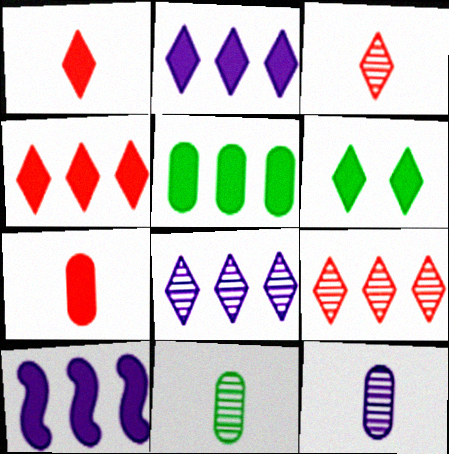[[1, 2, 6], 
[4, 5, 10], 
[6, 7, 10]]